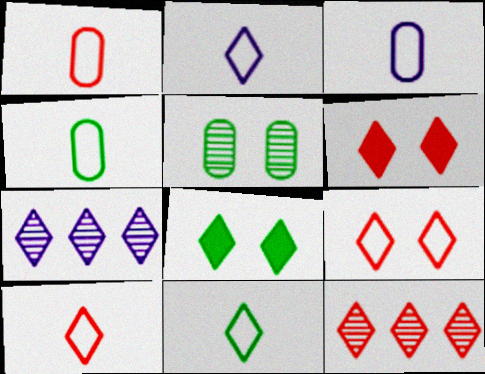[[1, 3, 4], 
[2, 8, 12], 
[2, 10, 11], 
[6, 7, 11], 
[6, 10, 12], 
[7, 8, 10]]